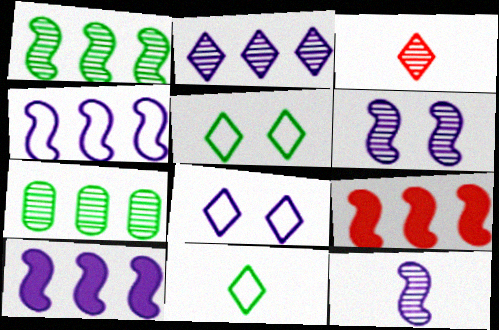[[1, 4, 9], 
[3, 6, 7]]